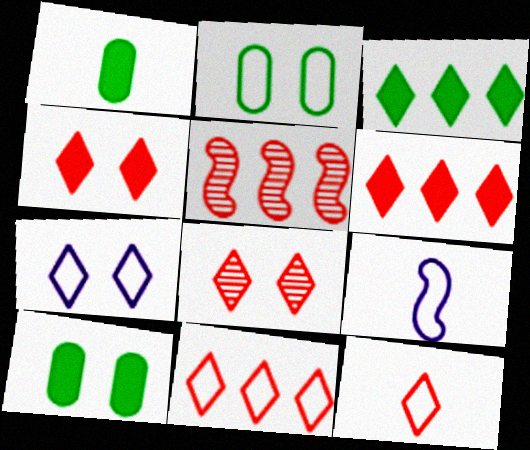[[1, 5, 7], 
[2, 9, 11], 
[6, 8, 12]]